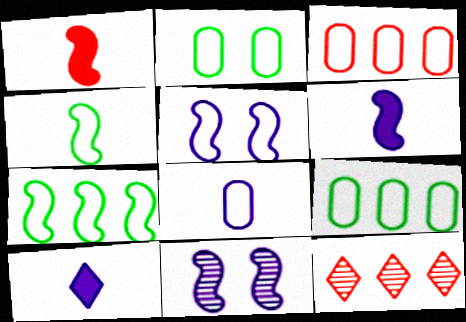[[1, 7, 11], 
[2, 3, 8], 
[2, 6, 12]]